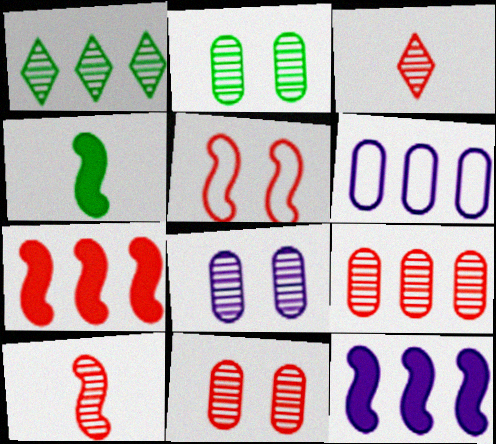[[1, 6, 7], 
[1, 8, 10], 
[2, 8, 11], 
[5, 7, 10]]